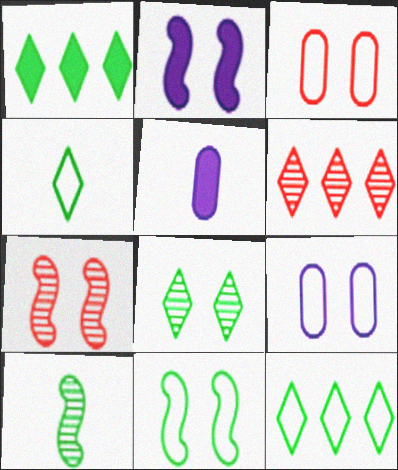[[1, 4, 8], 
[2, 3, 8], 
[2, 7, 11], 
[5, 6, 11], 
[5, 7, 12]]